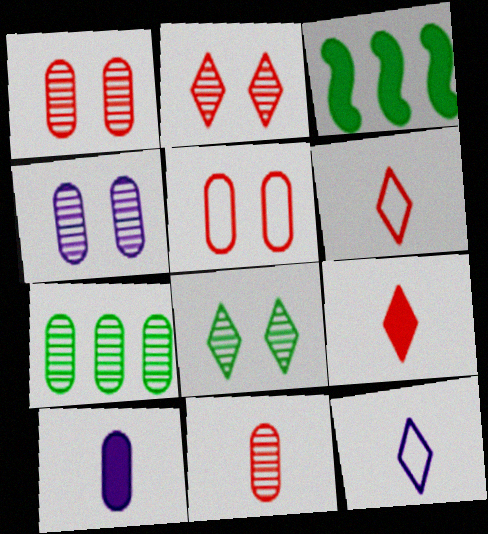[[1, 3, 12], 
[3, 4, 6], 
[4, 7, 11], 
[5, 7, 10]]